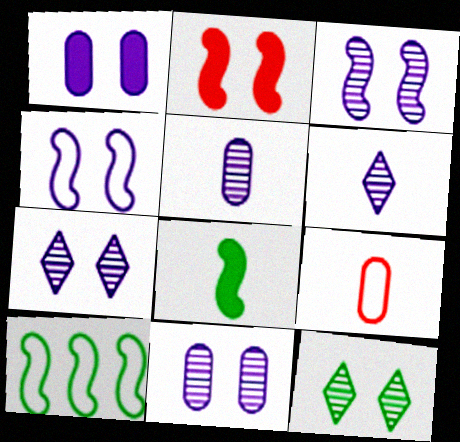[[1, 4, 7], 
[3, 7, 11], 
[6, 8, 9]]